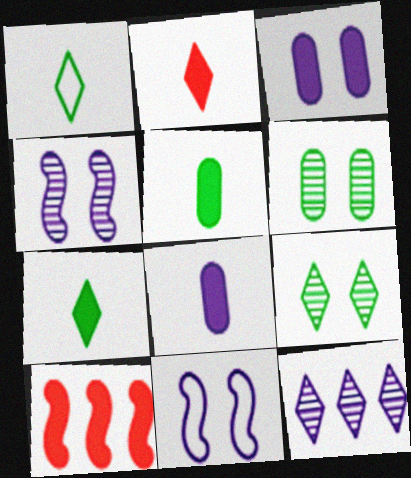[[3, 7, 10], 
[8, 11, 12]]